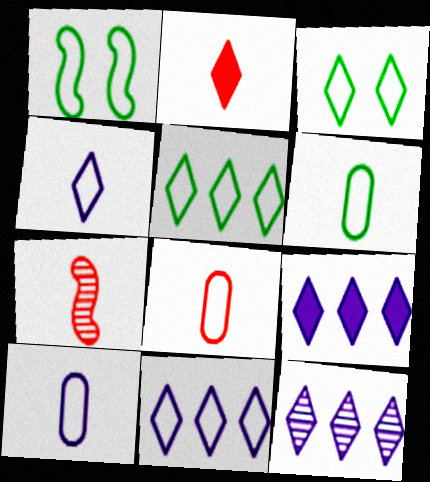[[1, 5, 6], 
[1, 8, 11], 
[2, 3, 12], 
[2, 7, 8], 
[6, 8, 10], 
[9, 11, 12]]